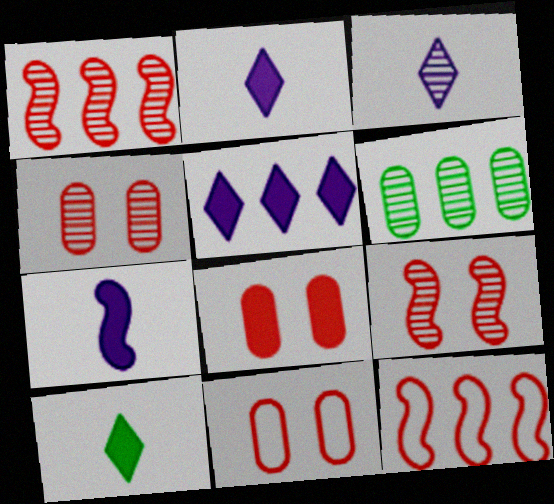[[3, 6, 9], 
[4, 8, 11], 
[5, 6, 12]]